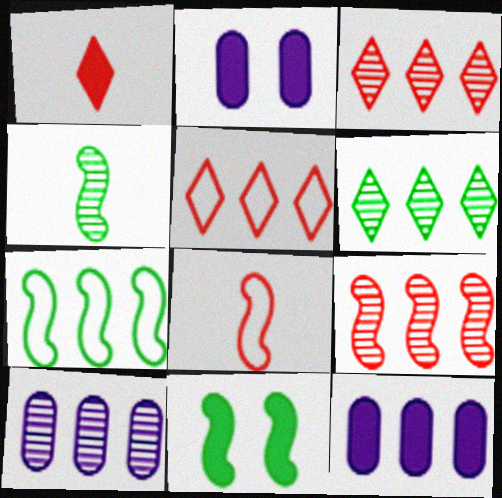[[1, 11, 12], 
[2, 4, 5], 
[2, 6, 8], 
[3, 7, 12], 
[4, 7, 11], 
[6, 9, 10]]